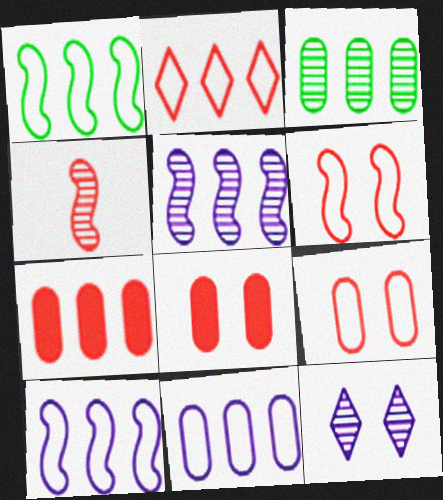[[1, 2, 11], 
[2, 4, 8], 
[3, 4, 12], 
[3, 7, 11]]